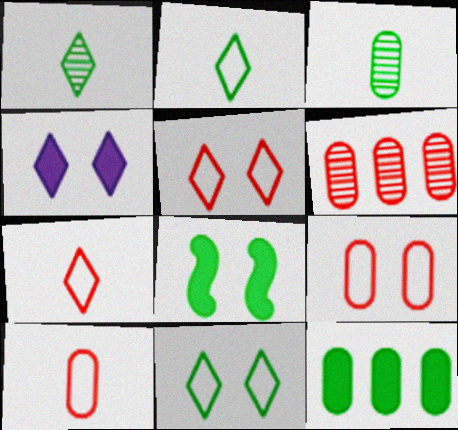[]